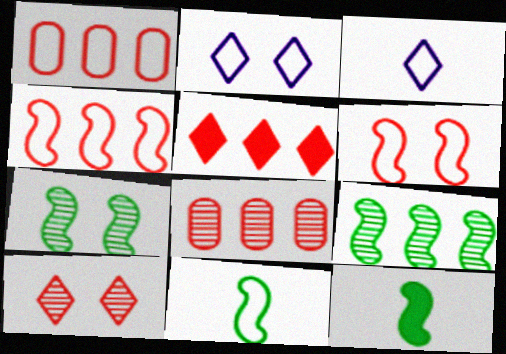[[1, 2, 11], 
[2, 8, 12], 
[4, 5, 8]]